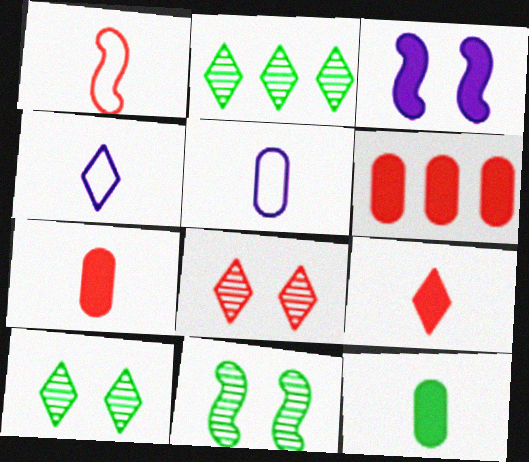[[1, 6, 8], 
[4, 6, 11]]